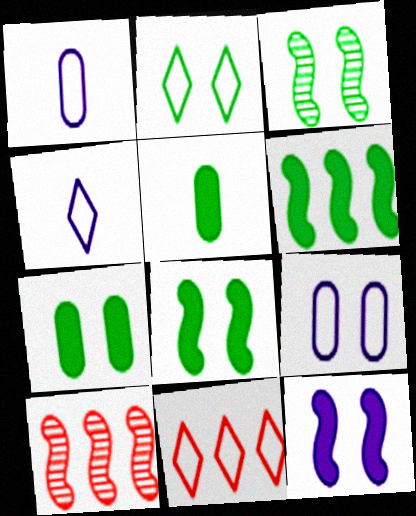[[2, 3, 7], 
[2, 4, 11], 
[4, 7, 10]]